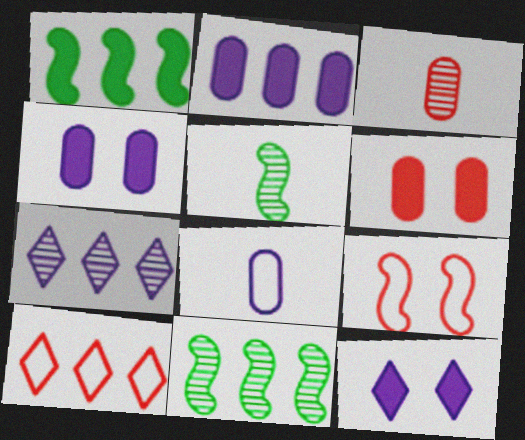[[2, 10, 11], 
[4, 5, 10]]